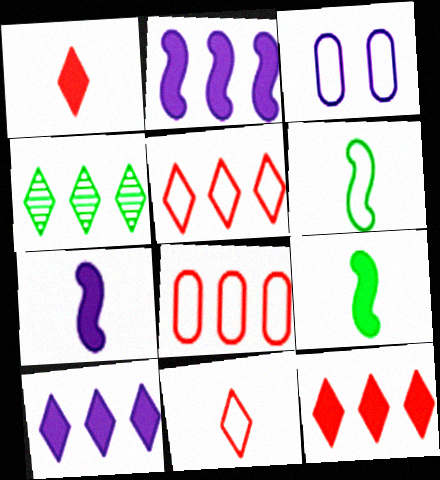[[2, 4, 8], 
[3, 5, 6], 
[4, 5, 10]]